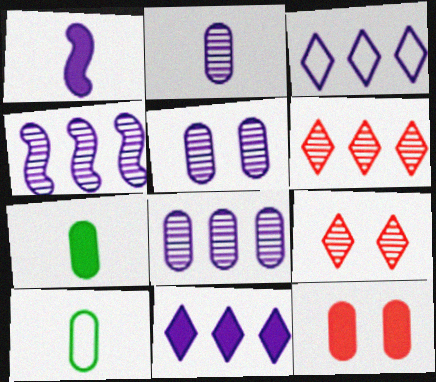[[1, 3, 5], 
[2, 5, 8], 
[8, 10, 12]]